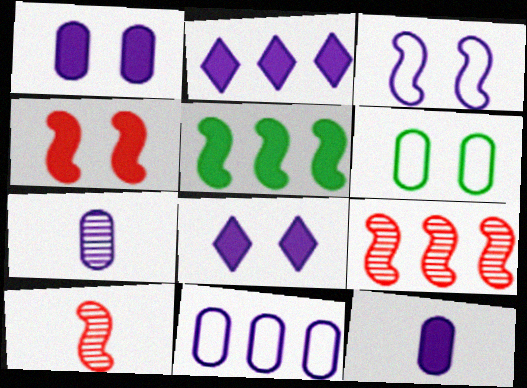[[1, 7, 11], 
[2, 3, 7], 
[2, 6, 10], 
[3, 5, 10]]